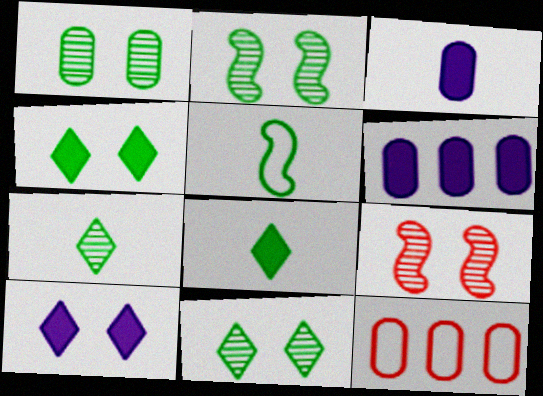[[1, 2, 11], 
[1, 3, 12]]